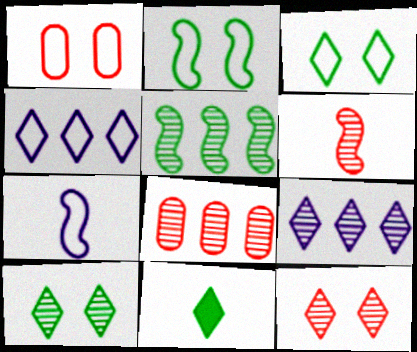[[4, 11, 12], 
[5, 8, 9], 
[6, 8, 12]]